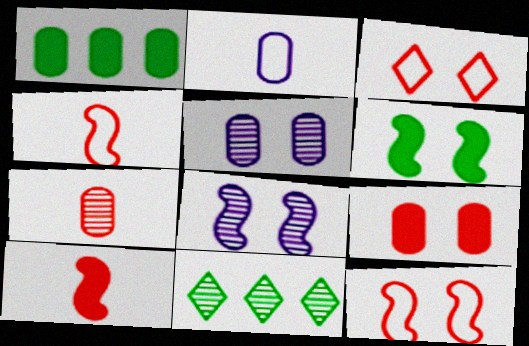[[3, 5, 6], 
[6, 8, 12], 
[7, 8, 11]]